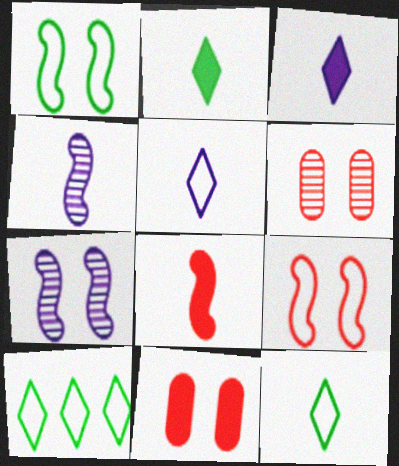[[4, 10, 11]]